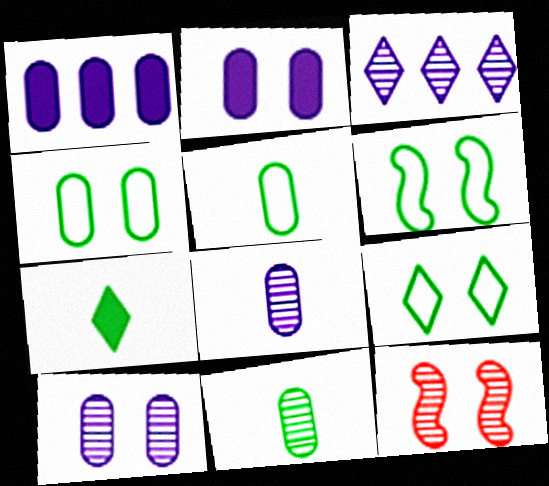[[2, 9, 12], 
[3, 11, 12], 
[4, 6, 9]]